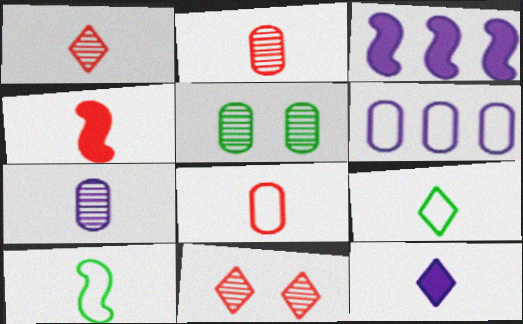[[1, 4, 8], 
[1, 9, 12], 
[2, 10, 12], 
[4, 7, 9]]